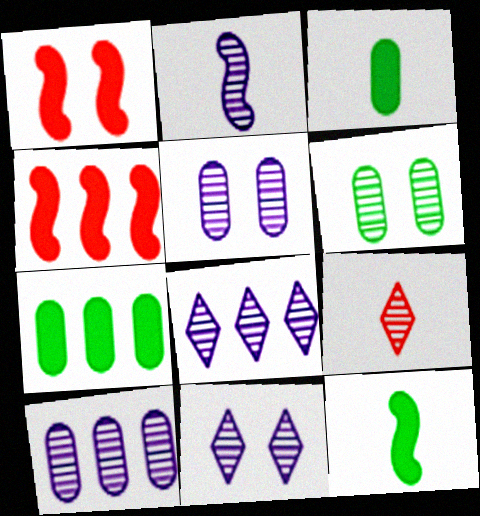[[2, 5, 8], 
[2, 10, 11]]